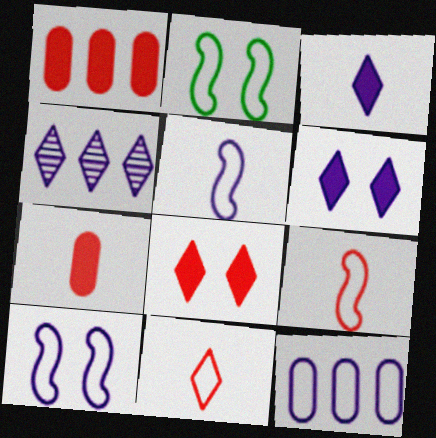[[2, 4, 7], 
[2, 11, 12]]